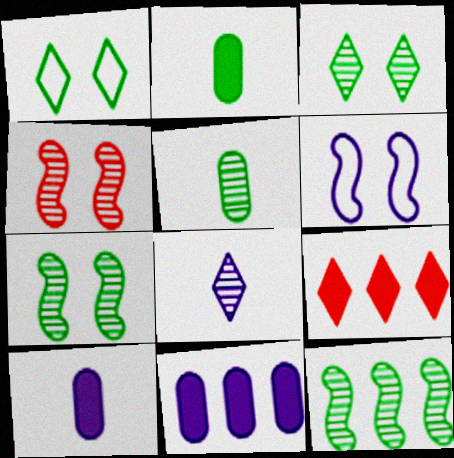[[1, 2, 12], 
[1, 8, 9], 
[3, 5, 12], 
[5, 6, 9], 
[6, 8, 11]]